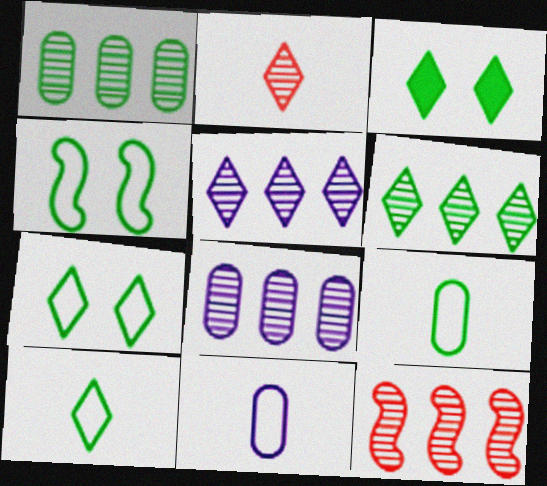[[1, 5, 12], 
[3, 6, 10], 
[3, 11, 12], 
[6, 8, 12]]